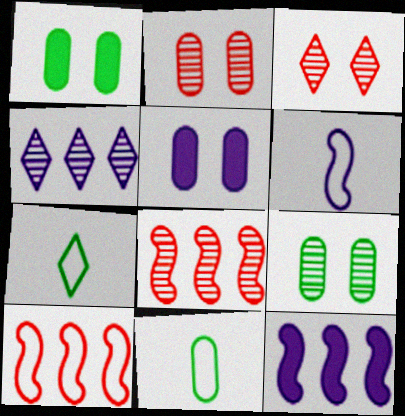[[2, 7, 12], 
[3, 11, 12], 
[4, 5, 6], 
[5, 7, 8]]